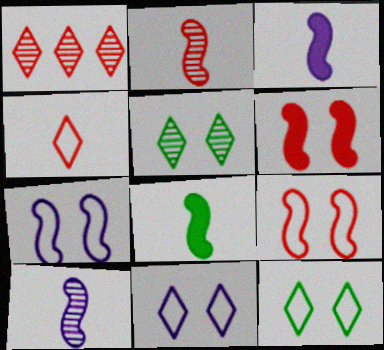[]